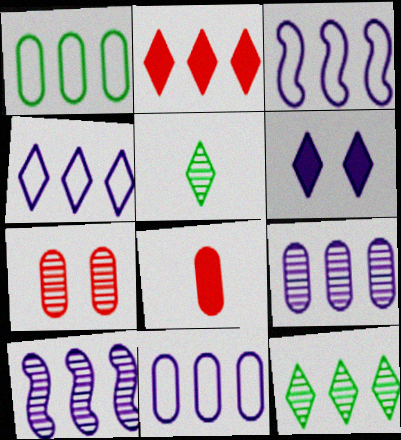[[1, 2, 10], 
[2, 4, 12], 
[3, 4, 11], 
[5, 7, 10]]